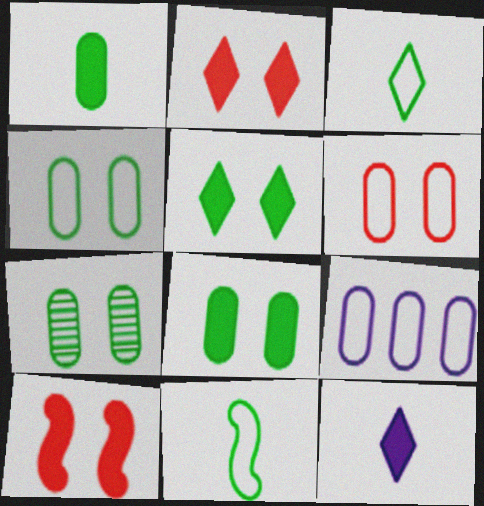[[4, 7, 8]]